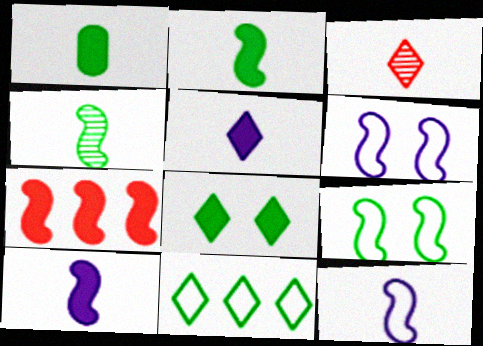[[1, 3, 12], 
[4, 6, 7]]